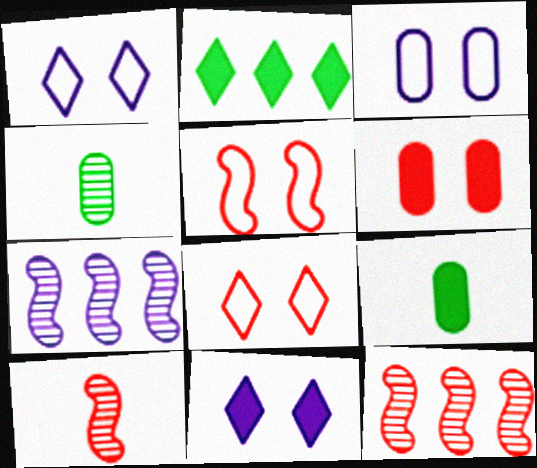[[1, 9, 12], 
[2, 3, 10], 
[7, 8, 9]]